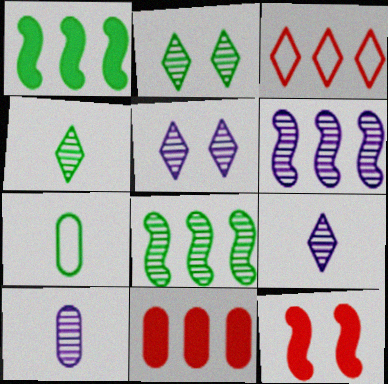[[1, 2, 7], 
[5, 6, 10]]